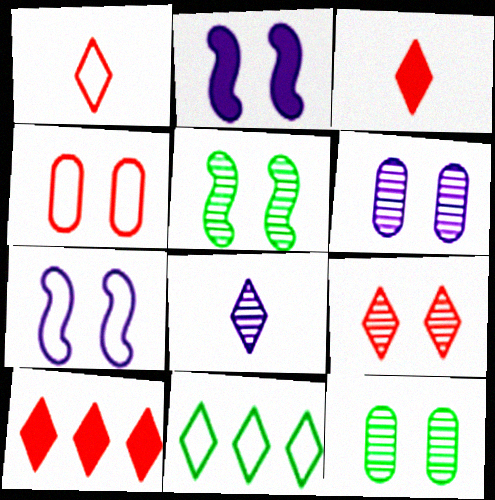[[1, 9, 10], 
[5, 6, 9]]